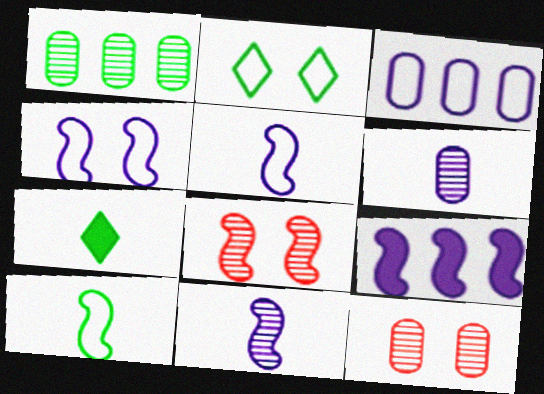[[1, 6, 12], 
[3, 7, 8], 
[4, 9, 11], 
[8, 9, 10]]